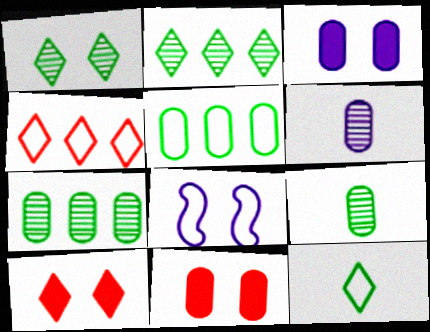[[1, 8, 11], 
[5, 6, 11]]